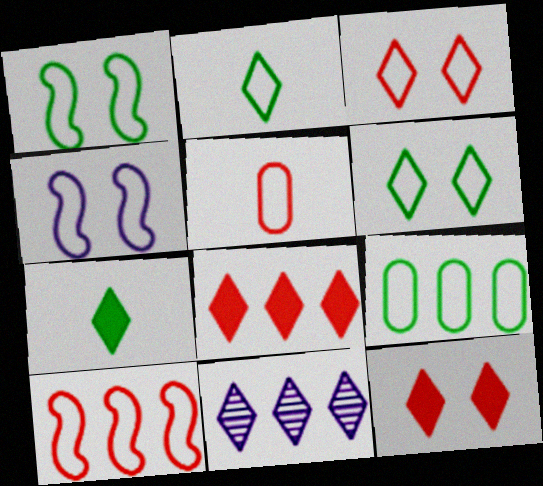[[1, 2, 9], 
[2, 11, 12], 
[3, 5, 10], 
[3, 7, 11]]